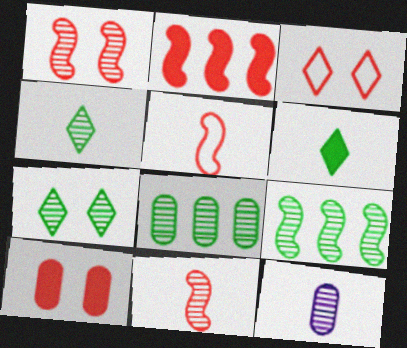[[1, 2, 5], 
[1, 3, 10], 
[4, 11, 12], 
[5, 6, 12]]